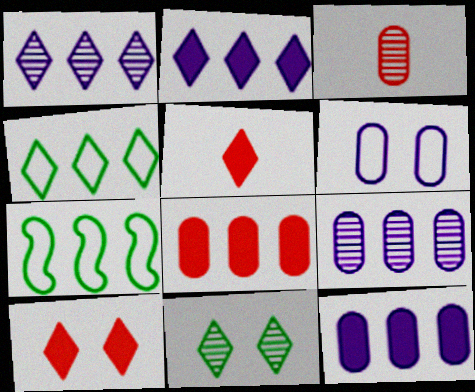[[1, 7, 8]]